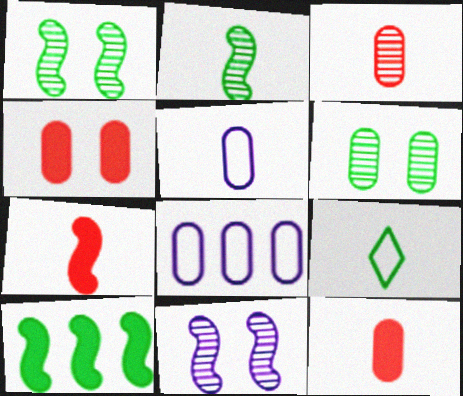[[6, 8, 12], 
[6, 9, 10]]